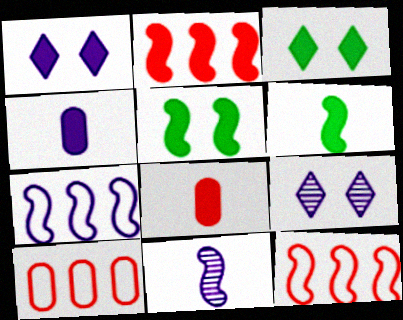[[2, 3, 4], 
[3, 10, 11], 
[4, 7, 9], 
[5, 11, 12], 
[6, 9, 10]]